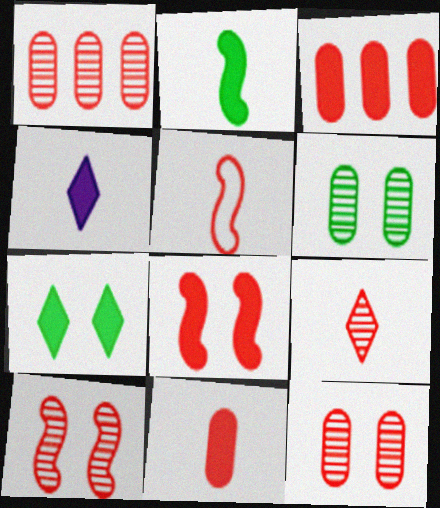[[1, 9, 10], 
[2, 4, 11], 
[5, 9, 11]]